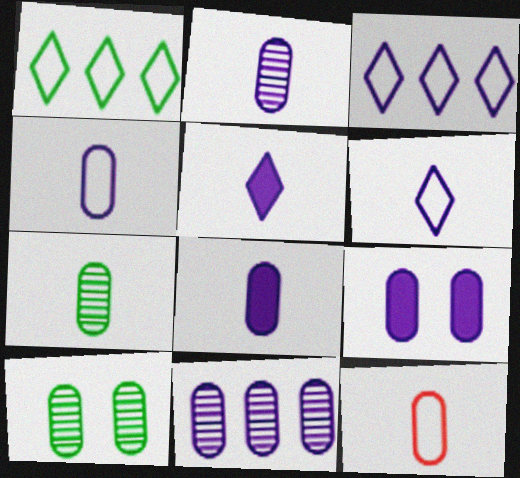[[2, 4, 8], 
[4, 9, 11], 
[7, 8, 12]]